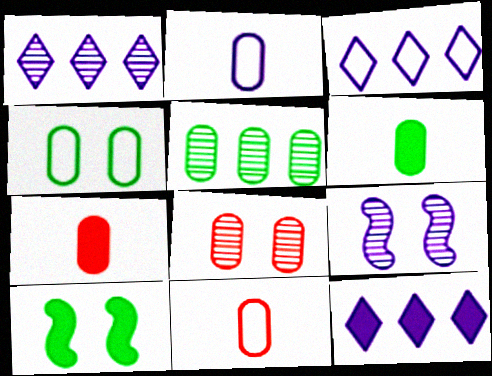[[1, 3, 12], 
[1, 10, 11], 
[2, 9, 12], 
[4, 5, 6], 
[7, 10, 12]]